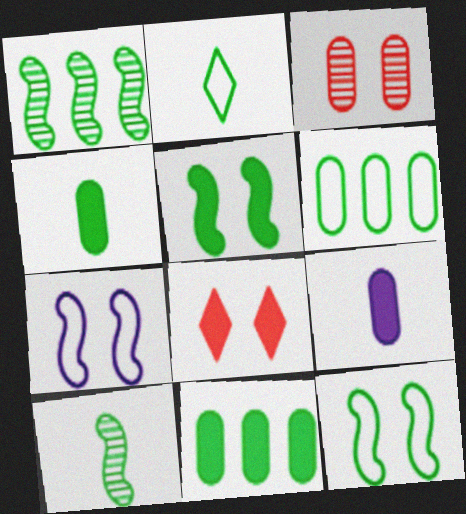[[2, 4, 10], 
[2, 6, 12], 
[3, 6, 9]]